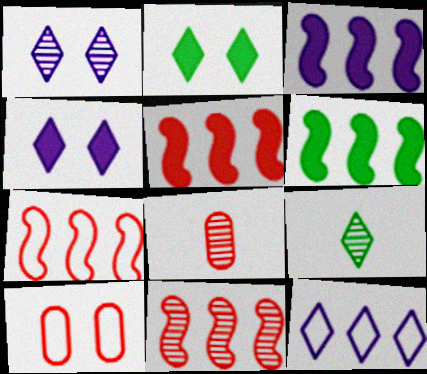[[3, 5, 6], 
[3, 9, 10], 
[5, 7, 11]]